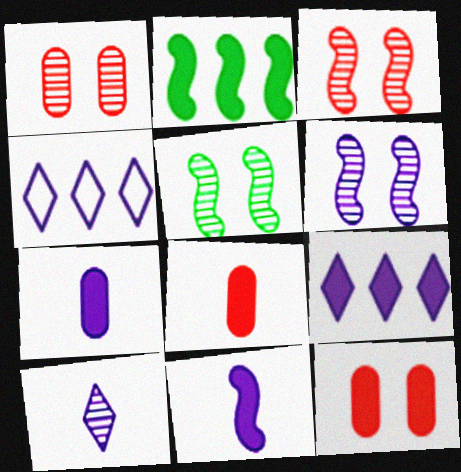[[3, 5, 6], 
[4, 5, 8], 
[4, 6, 7]]